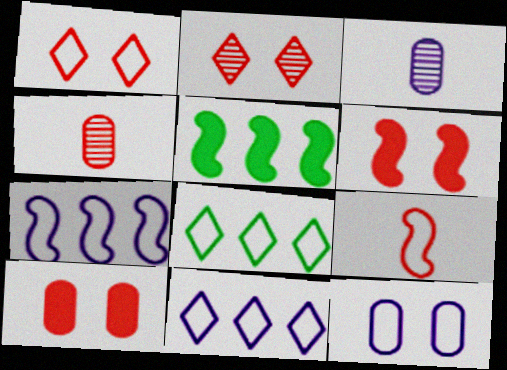[[1, 3, 5], 
[3, 6, 8], 
[8, 9, 12]]